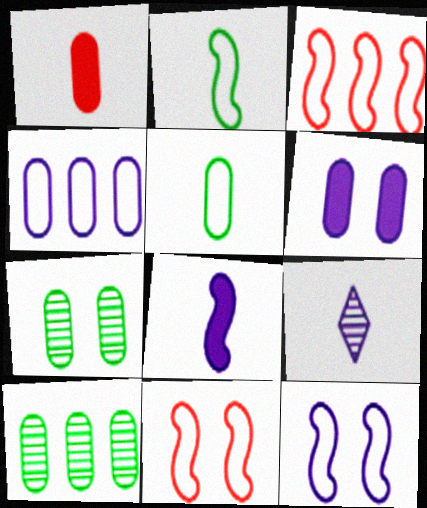[[1, 2, 9], 
[1, 4, 7], 
[2, 3, 12]]